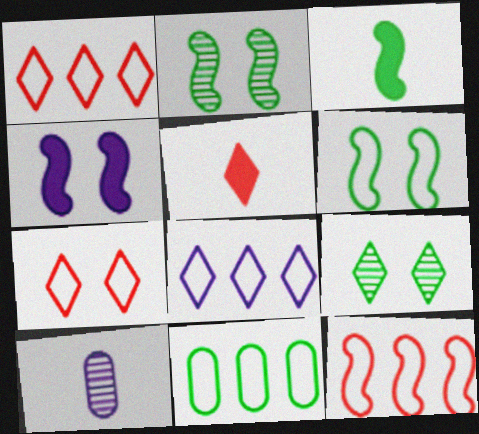[[3, 9, 11], 
[4, 8, 10], 
[5, 8, 9], 
[8, 11, 12]]